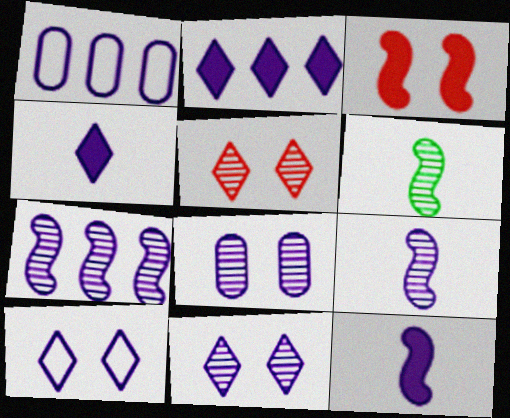[[1, 2, 7], 
[1, 11, 12]]